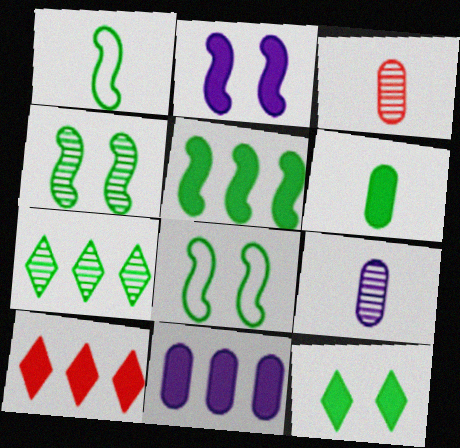[[1, 4, 5], 
[2, 6, 10], 
[5, 6, 12], 
[5, 10, 11], 
[6, 7, 8], 
[8, 9, 10]]